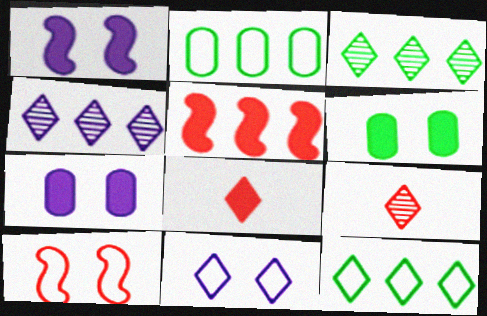[[1, 2, 9], 
[2, 4, 5], 
[3, 8, 11]]